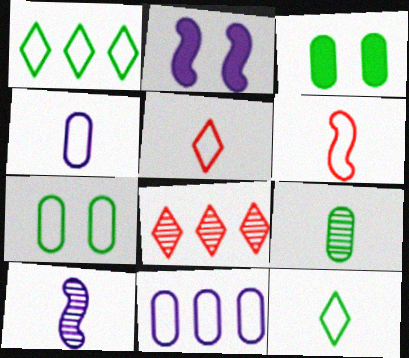[[4, 6, 12]]